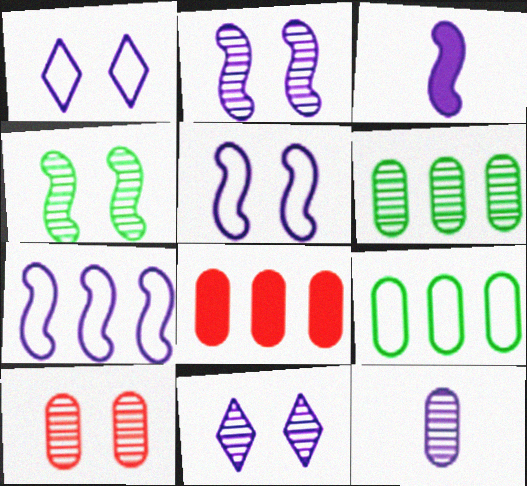[[2, 3, 7], 
[4, 10, 11], 
[6, 10, 12]]